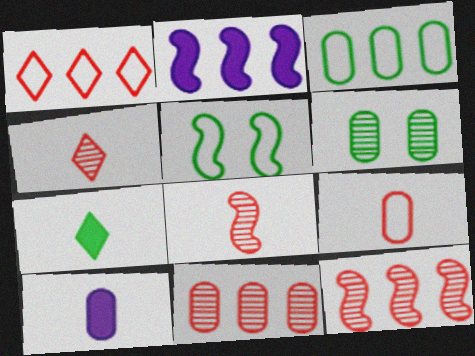[[2, 5, 8]]